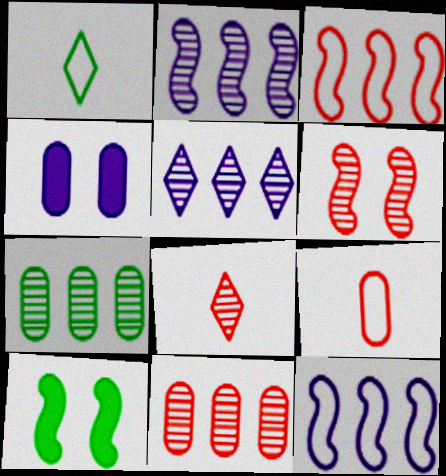[[1, 7, 10], 
[4, 7, 9], 
[5, 9, 10], 
[6, 8, 11]]